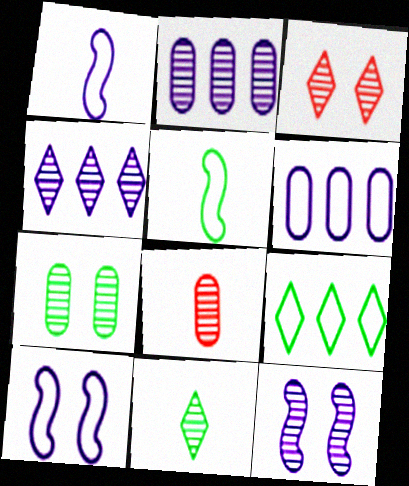[[2, 7, 8], 
[3, 4, 11], 
[3, 7, 12]]